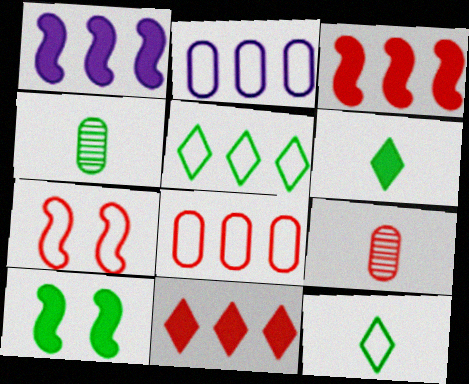[[2, 7, 12], 
[4, 5, 10], 
[7, 9, 11]]